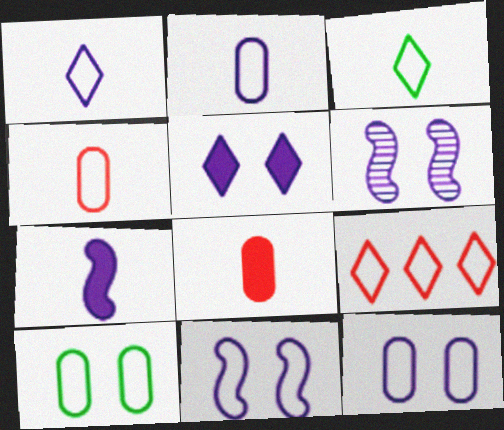[[5, 6, 12]]